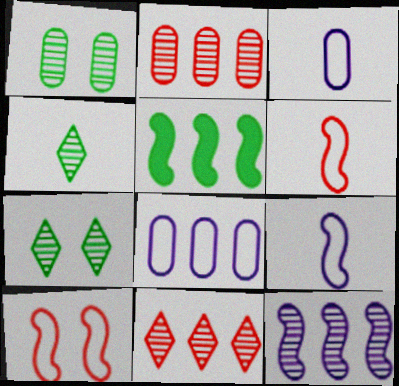[[5, 8, 11]]